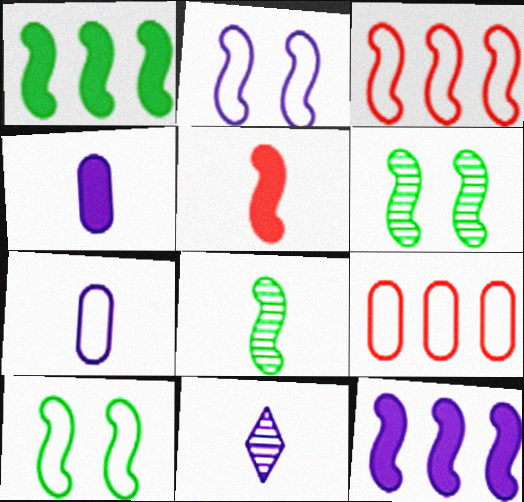[[1, 8, 10]]